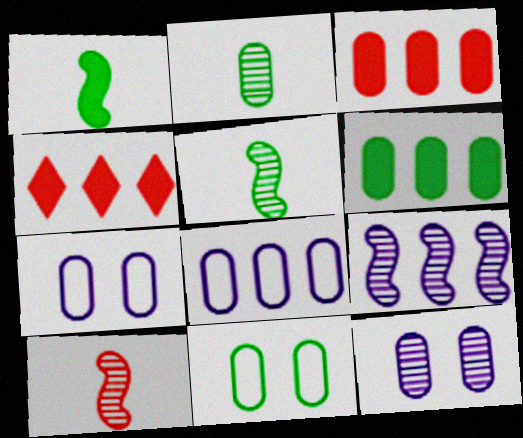[[2, 3, 7], 
[2, 6, 11], 
[4, 5, 7]]